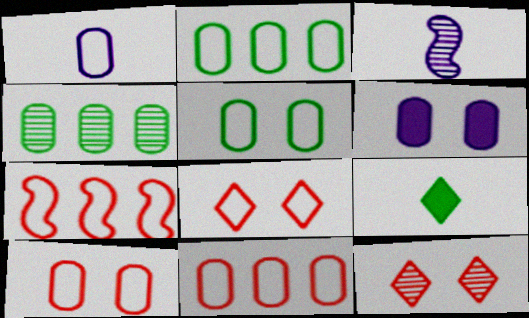[[1, 2, 10], 
[1, 5, 11], 
[3, 4, 12]]